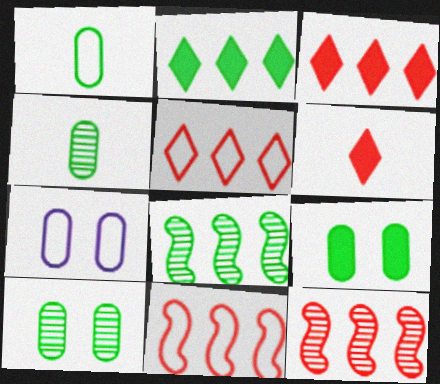[[6, 7, 8]]